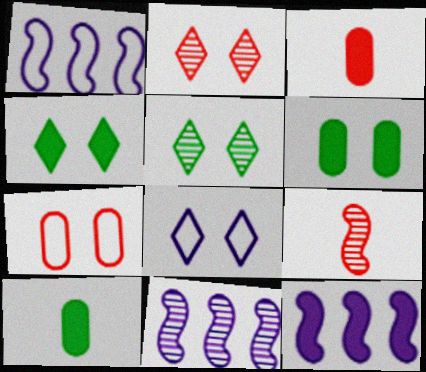[[1, 2, 10], 
[1, 3, 5], 
[1, 11, 12], 
[2, 4, 8], 
[3, 4, 12]]